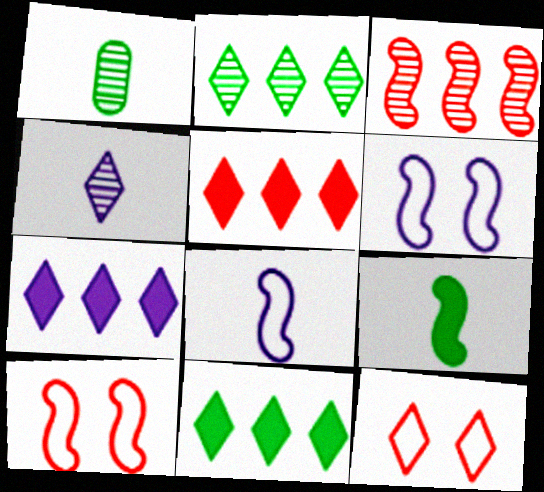[[1, 5, 6], 
[1, 7, 10], 
[3, 6, 9], 
[4, 11, 12], 
[5, 7, 11]]